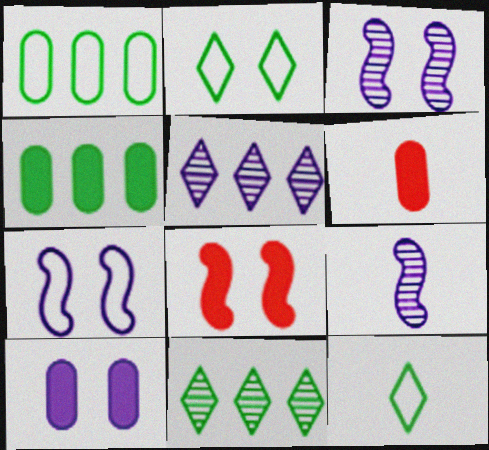[[4, 6, 10], 
[6, 7, 11], 
[6, 9, 12]]